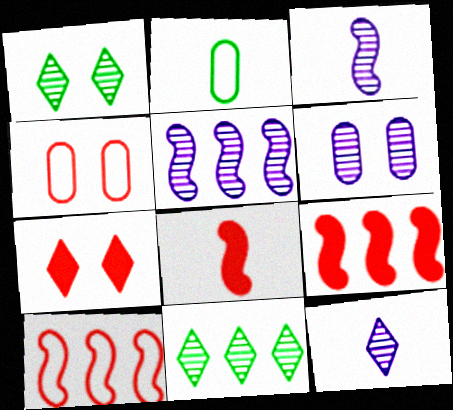[[2, 5, 7], 
[2, 8, 12], 
[5, 6, 12]]